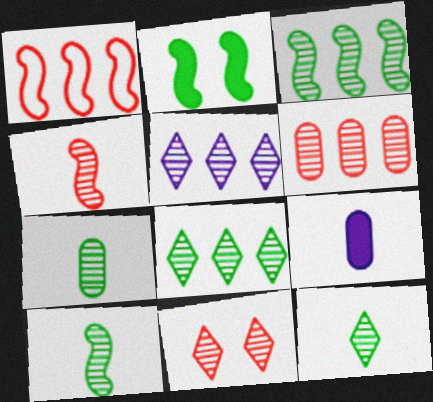[[3, 5, 6], 
[4, 6, 11], 
[5, 11, 12], 
[7, 10, 12]]